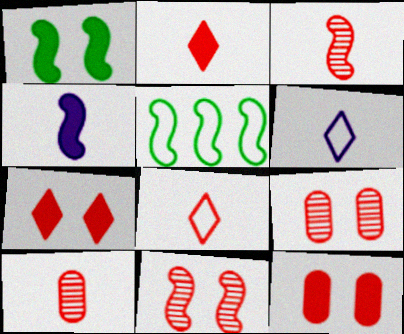[[4, 5, 11]]